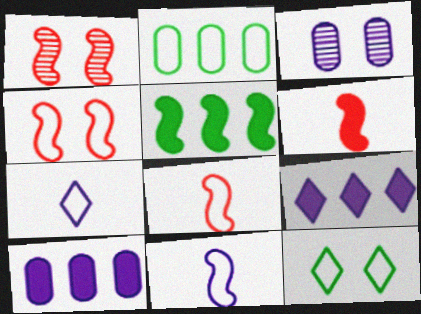[[1, 5, 11], 
[2, 4, 7], 
[3, 9, 11]]